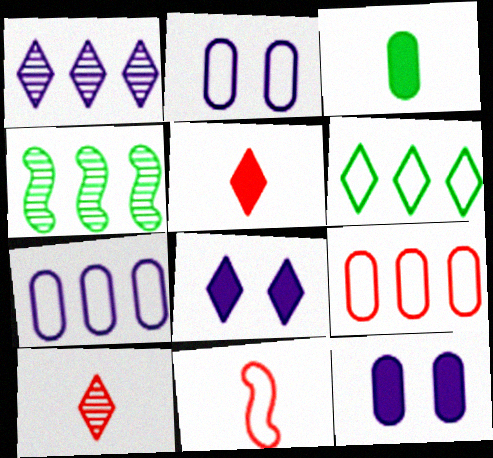[[2, 4, 5], 
[2, 6, 11], 
[6, 8, 10]]